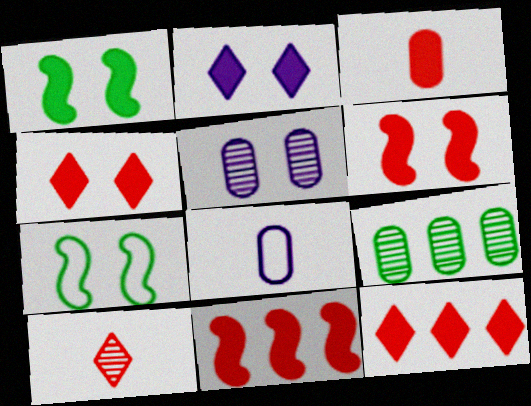[[3, 4, 11], 
[3, 6, 12], 
[4, 5, 7]]